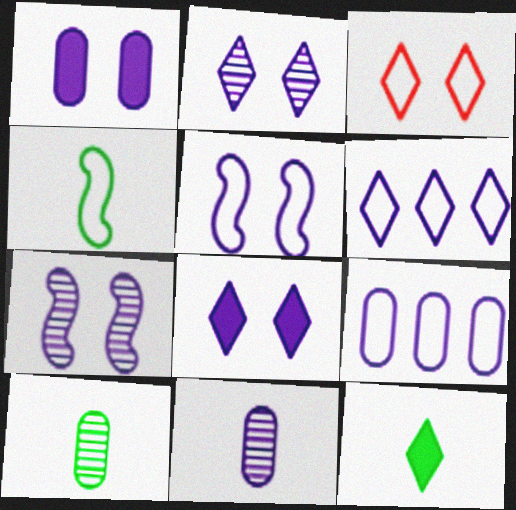[[1, 2, 5], 
[1, 9, 11], 
[3, 4, 9], 
[4, 10, 12]]